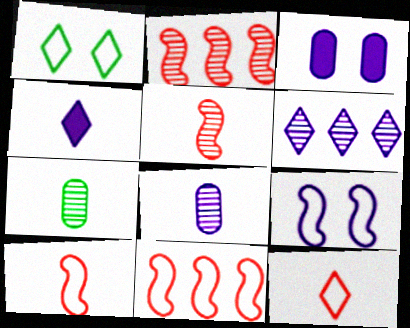[[4, 7, 10]]